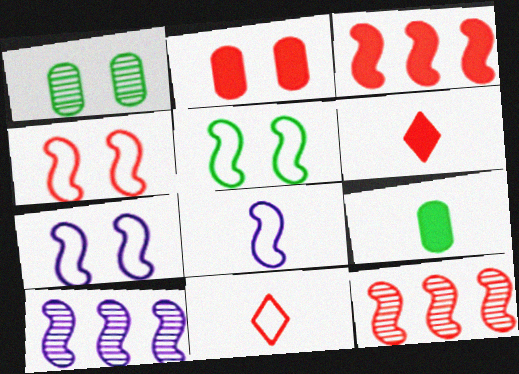[[2, 3, 6], 
[2, 11, 12], 
[4, 5, 7]]